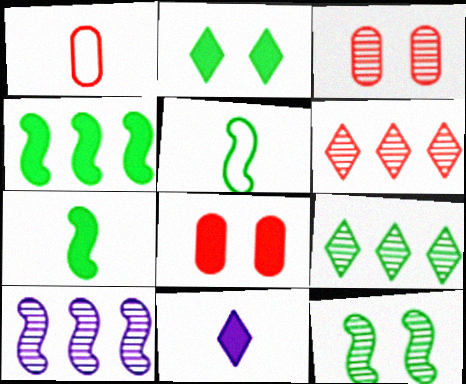[[1, 2, 10], 
[4, 5, 12], 
[4, 8, 11]]